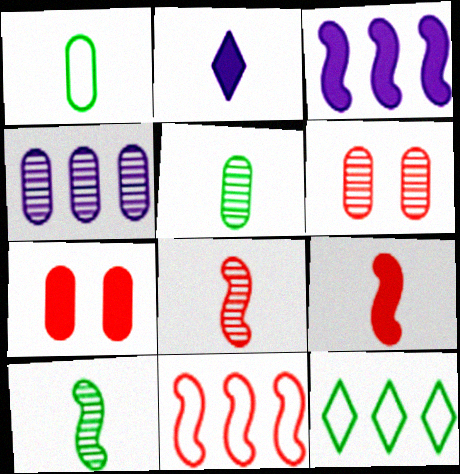[[1, 2, 8], 
[1, 4, 7], 
[4, 5, 6]]